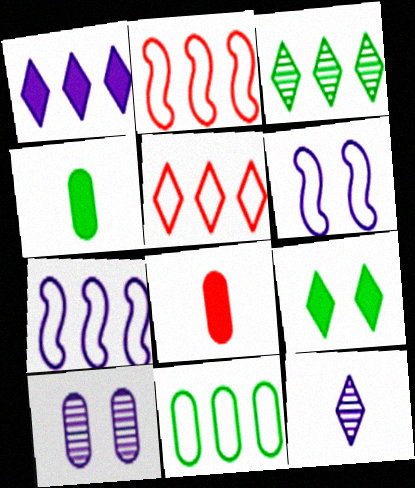[[1, 3, 5], 
[3, 6, 8], 
[5, 7, 11], 
[5, 9, 12], 
[8, 10, 11]]